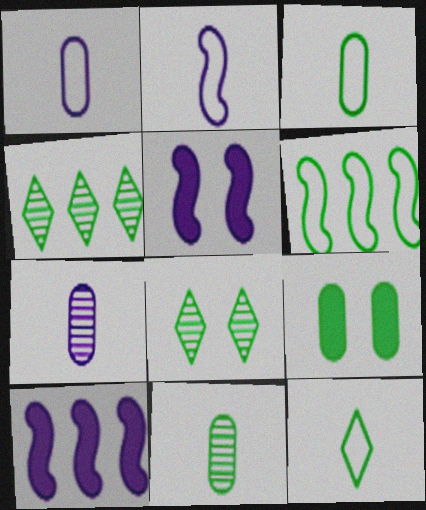[]